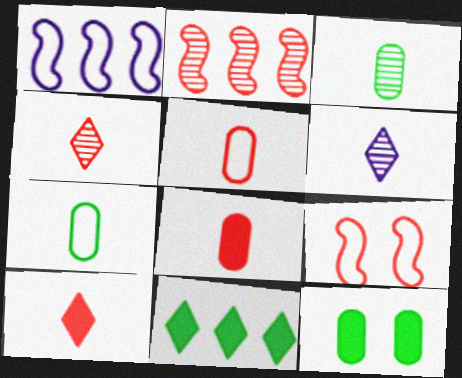[[1, 4, 12]]